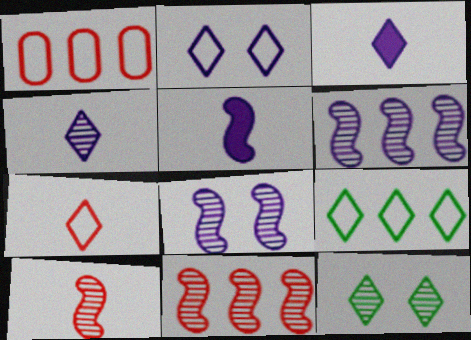[[1, 5, 12], 
[2, 7, 9]]